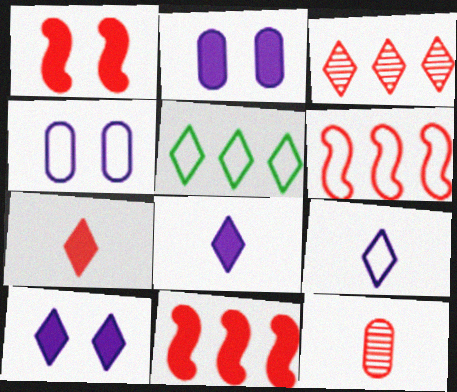[]